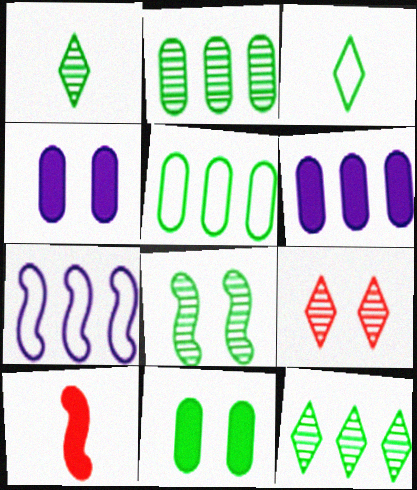[[1, 2, 8], 
[7, 8, 10]]